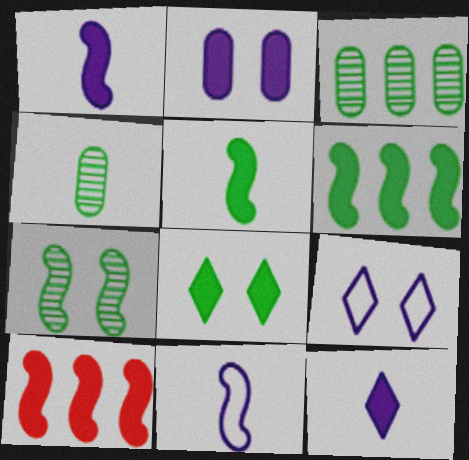[[4, 9, 10], 
[7, 10, 11]]